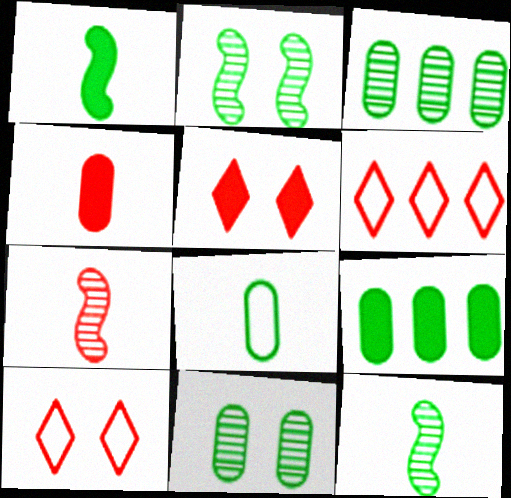[[8, 9, 11]]